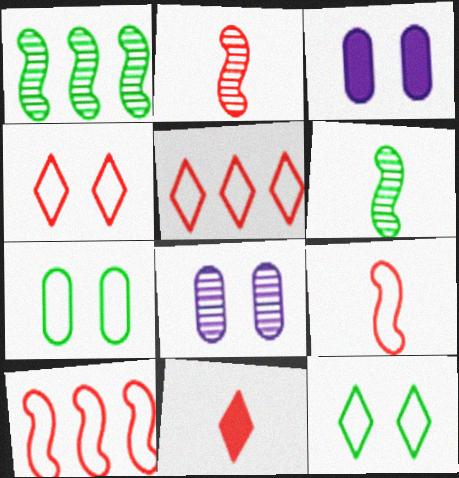[[3, 5, 6]]